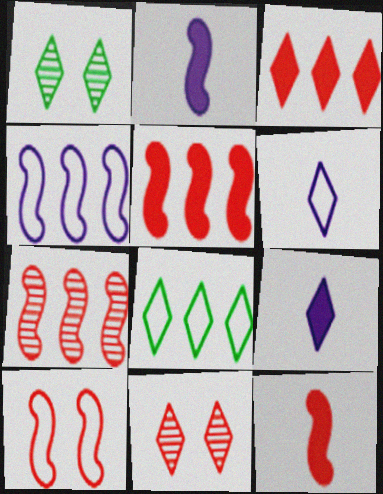[[1, 3, 6], 
[7, 10, 12], 
[8, 9, 11]]